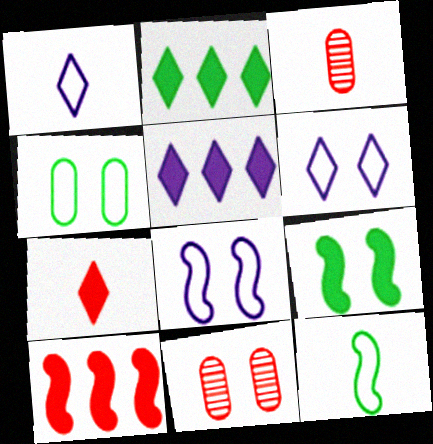[[2, 3, 8], 
[5, 11, 12], 
[6, 9, 11]]